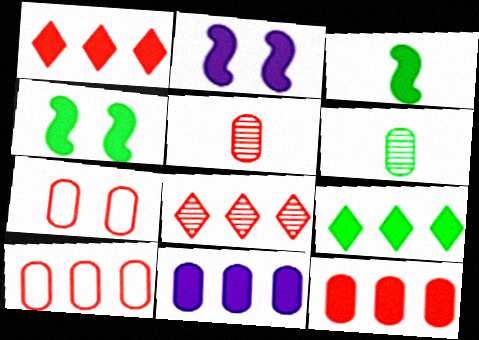[[5, 7, 12], 
[6, 7, 11]]